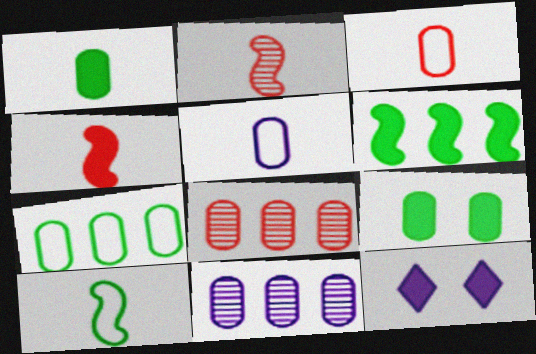[[2, 7, 12], 
[3, 9, 11], 
[5, 8, 9], 
[8, 10, 12]]